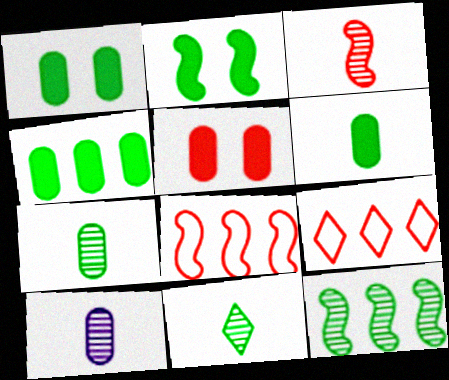[[1, 4, 6], 
[2, 9, 10], 
[3, 5, 9], 
[3, 10, 11]]